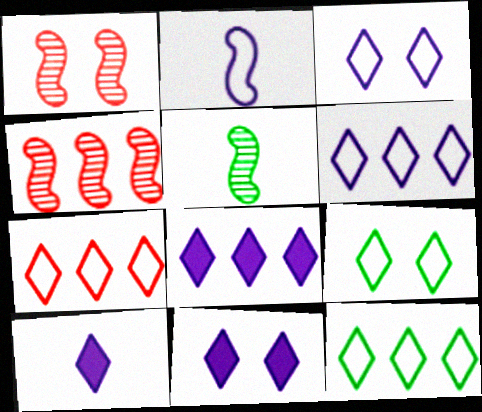[[6, 7, 12], 
[8, 10, 11]]